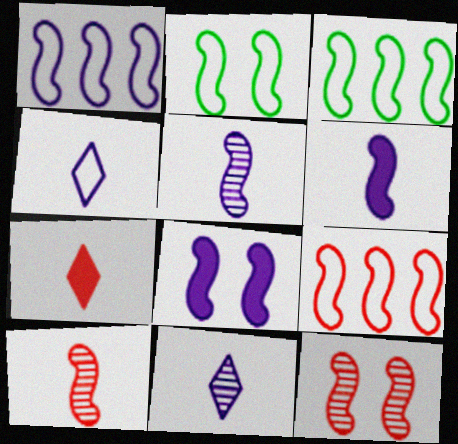[[1, 3, 9], 
[1, 5, 8], 
[2, 8, 12], 
[3, 6, 12], 
[3, 8, 10]]